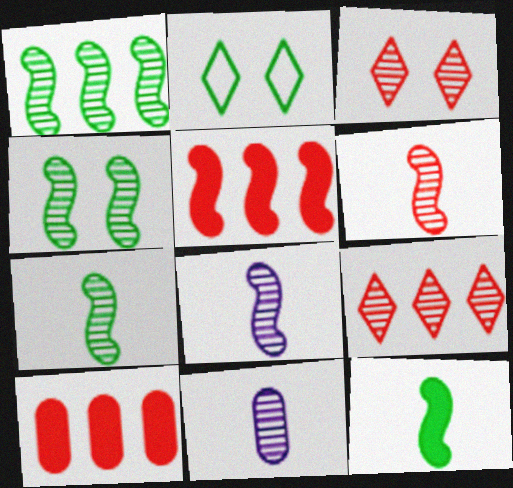[[1, 3, 11], 
[1, 4, 7], 
[2, 5, 11], 
[2, 8, 10], 
[4, 9, 11], 
[6, 7, 8]]